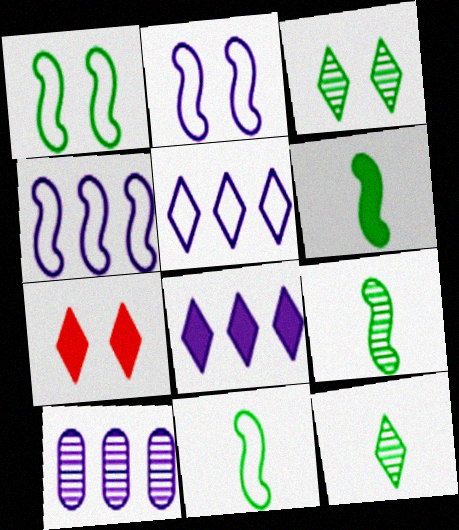[[4, 8, 10], 
[5, 7, 12], 
[6, 9, 11], 
[7, 10, 11]]